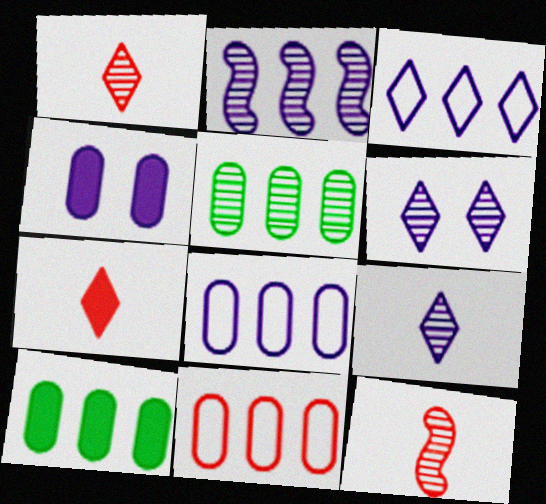[[5, 6, 12]]